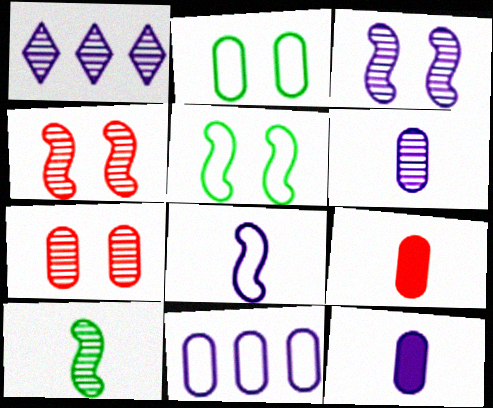[[1, 3, 6], 
[1, 5, 9], 
[1, 7, 10]]